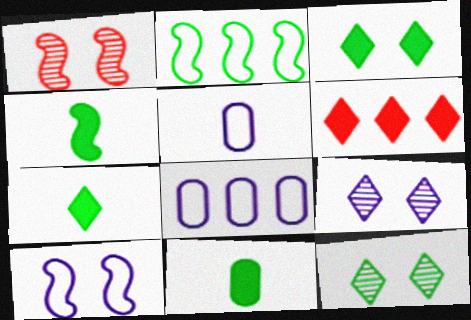[[1, 7, 8], 
[2, 11, 12], 
[4, 7, 11]]